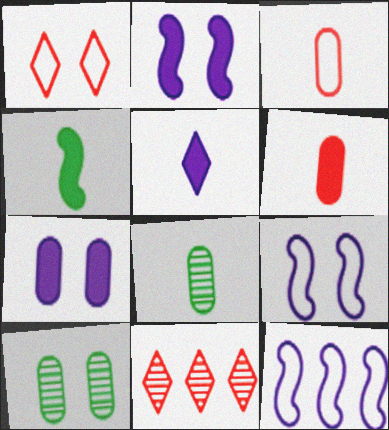[[1, 2, 10], 
[4, 5, 6]]